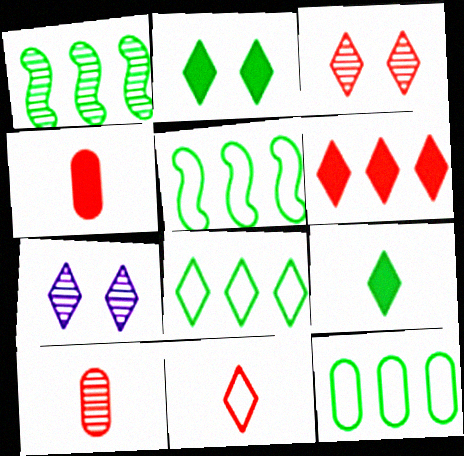[[1, 7, 10], 
[3, 6, 11], 
[4, 5, 7], 
[5, 8, 12]]